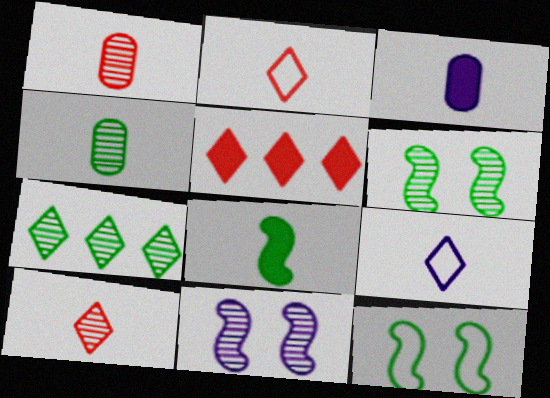[[1, 7, 11], 
[1, 8, 9], 
[4, 6, 7]]